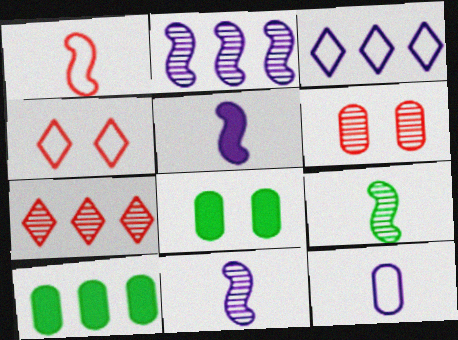[[1, 5, 9], 
[4, 10, 11], 
[6, 10, 12]]